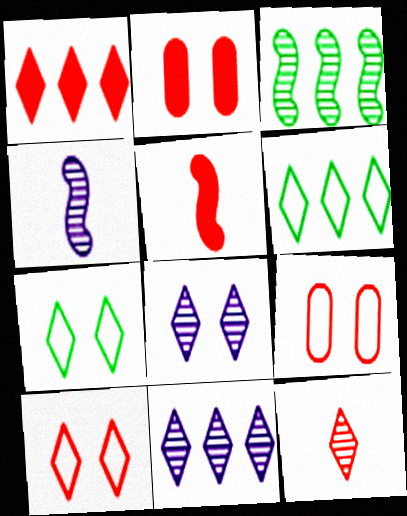[[1, 2, 5], 
[1, 6, 11], 
[1, 10, 12], 
[2, 4, 6]]